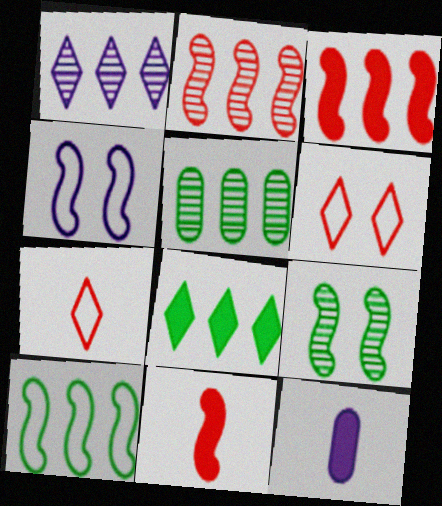[[1, 2, 5], 
[1, 4, 12], 
[5, 8, 10]]